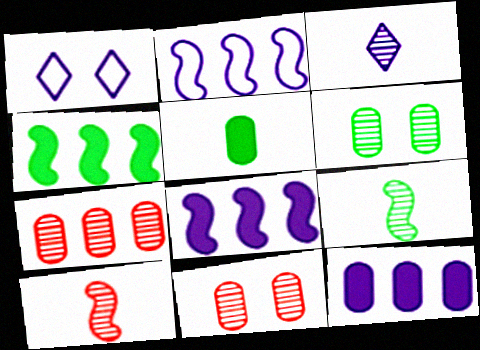[]